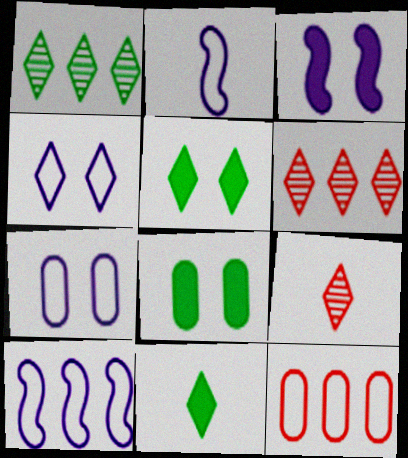[[2, 6, 8], 
[4, 6, 11], 
[8, 9, 10]]